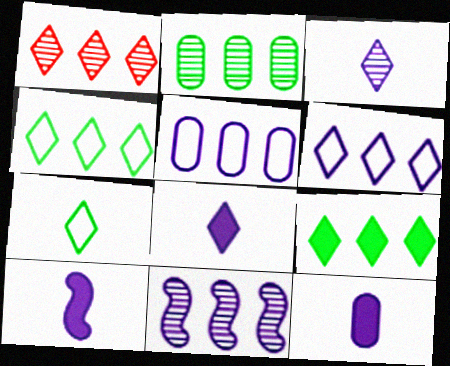[[1, 2, 11], 
[1, 6, 9], 
[8, 10, 12]]